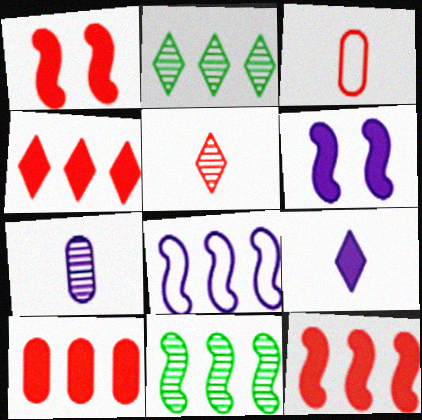[[2, 3, 6], 
[2, 8, 10], 
[4, 10, 12], 
[8, 11, 12]]